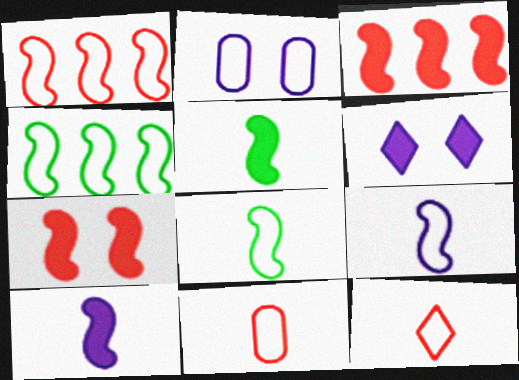[[2, 4, 12]]